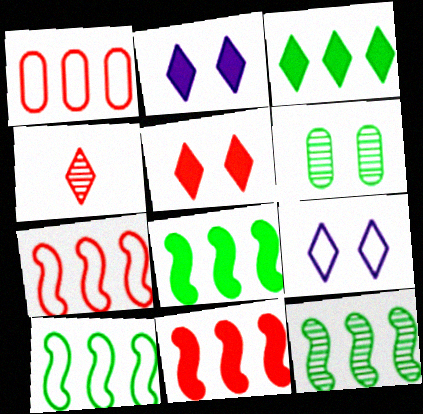[[3, 4, 9], 
[8, 10, 12]]